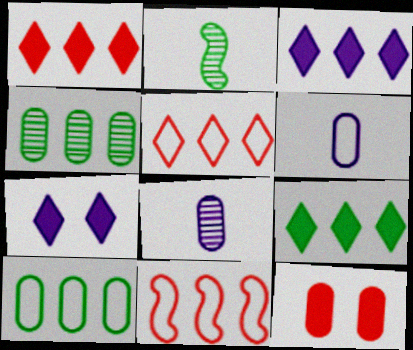[[1, 3, 9], 
[3, 4, 11], 
[4, 6, 12], 
[8, 10, 12]]